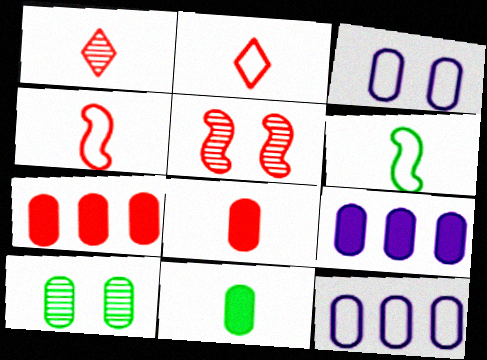[[1, 4, 8], 
[2, 5, 7], 
[8, 10, 12]]